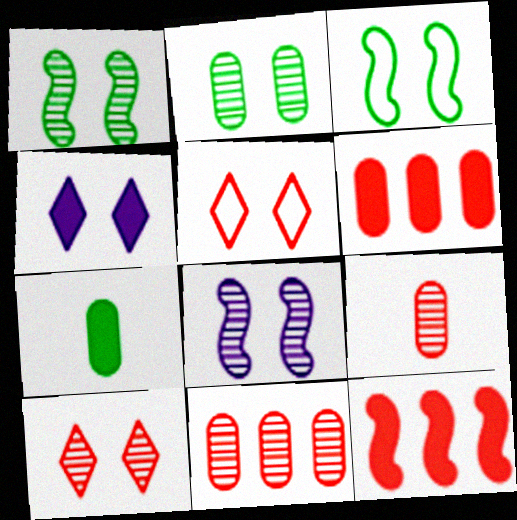[[2, 8, 10], 
[4, 7, 12], 
[5, 9, 12]]